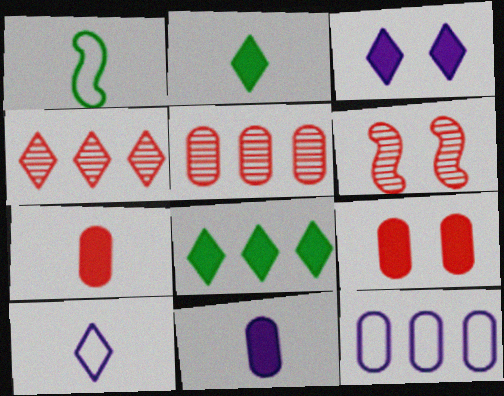[[1, 3, 5], 
[2, 6, 12]]